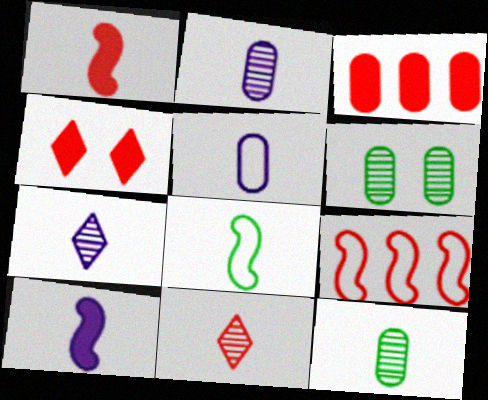[[1, 3, 4], 
[3, 5, 6], 
[5, 7, 10]]